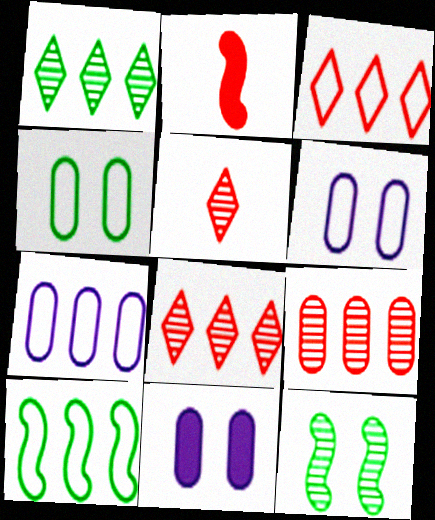[[1, 2, 6], 
[3, 7, 10], 
[5, 10, 11]]